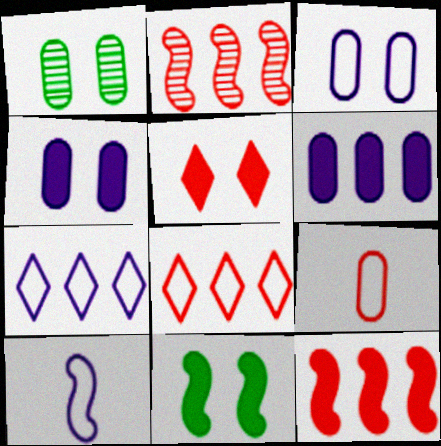[[1, 6, 9], 
[2, 5, 9], 
[2, 10, 11], 
[3, 7, 10], 
[4, 5, 11]]